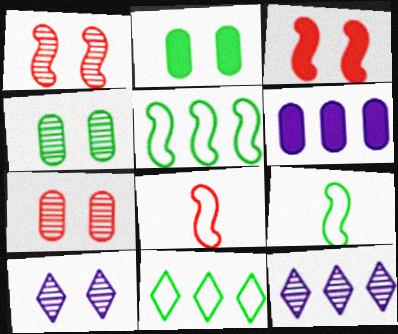[[1, 4, 10], 
[2, 8, 12]]